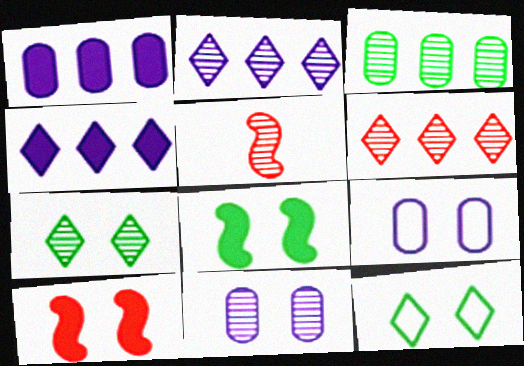[[1, 5, 12], 
[7, 9, 10], 
[10, 11, 12]]